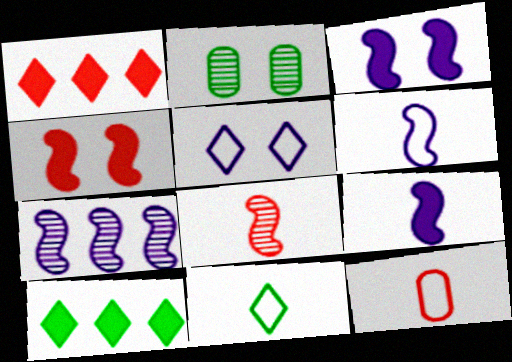[[1, 2, 6], 
[2, 4, 5], 
[3, 6, 7], 
[6, 11, 12]]